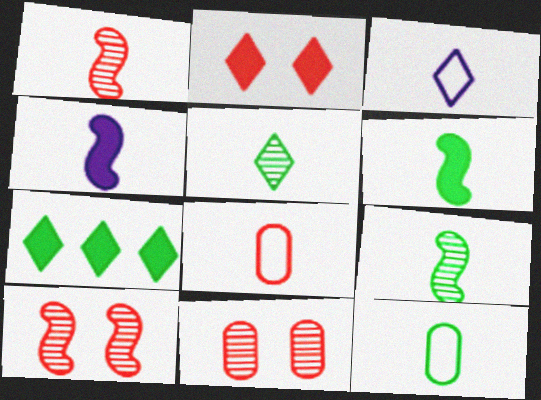[[4, 5, 8], 
[5, 6, 12]]